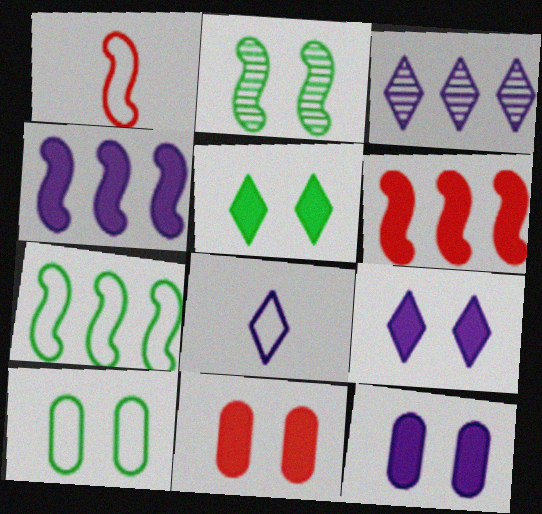[[1, 2, 4], 
[2, 5, 10], 
[3, 8, 9]]